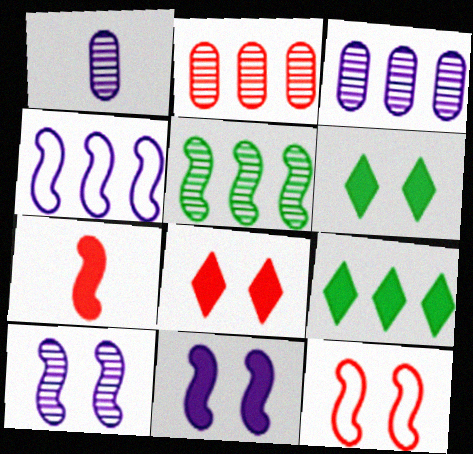[[1, 9, 12], 
[2, 4, 9]]